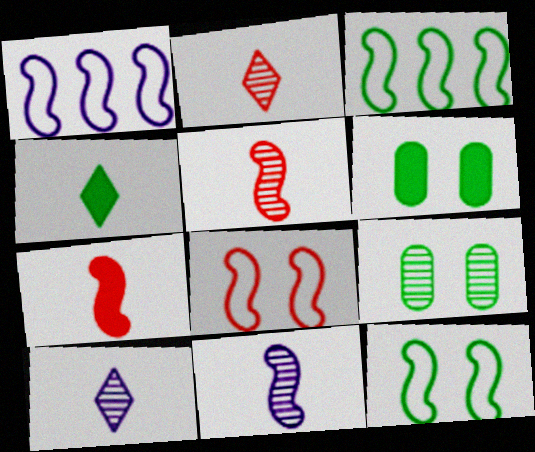[[1, 2, 6], 
[3, 4, 9]]